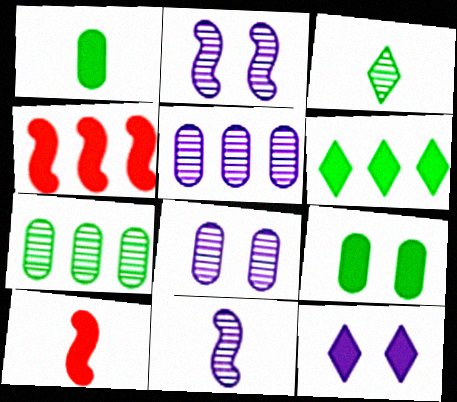[[1, 4, 12]]